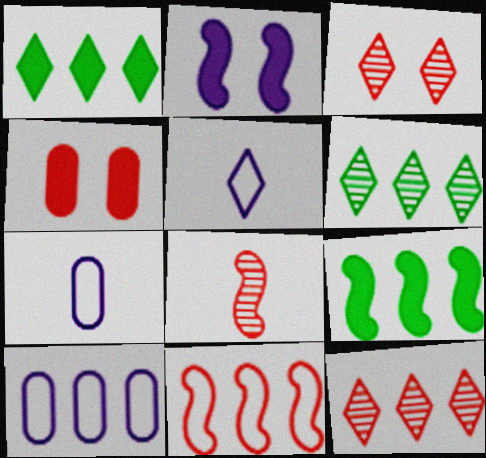[[1, 3, 5], 
[3, 7, 9], 
[9, 10, 12]]